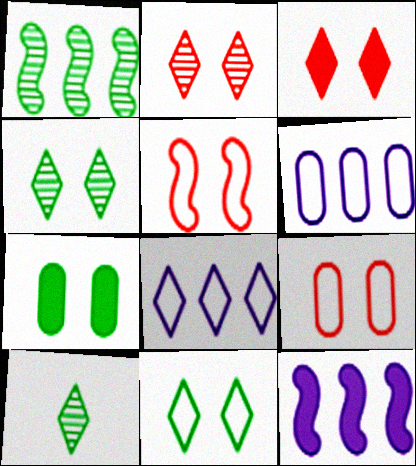[[3, 8, 10], 
[9, 10, 12]]